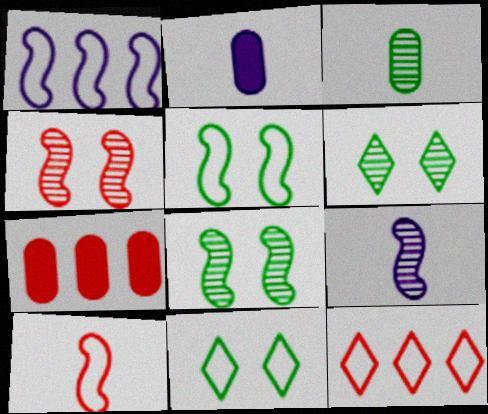[[1, 5, 10], 
[2, 8, 12], 
[7, 9, 11]]